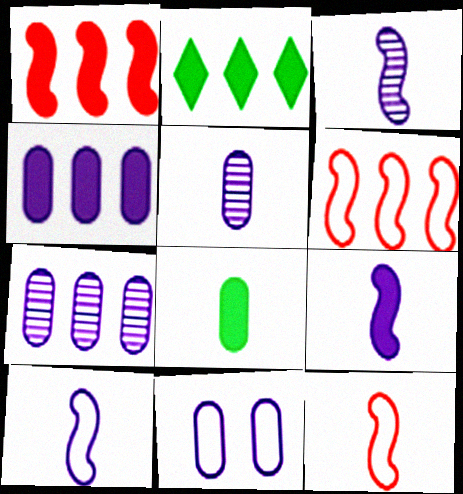[[1, 2, 4], 
[2, 6, 7], 
[3, 9, 10], 
[4, 5, 11]]